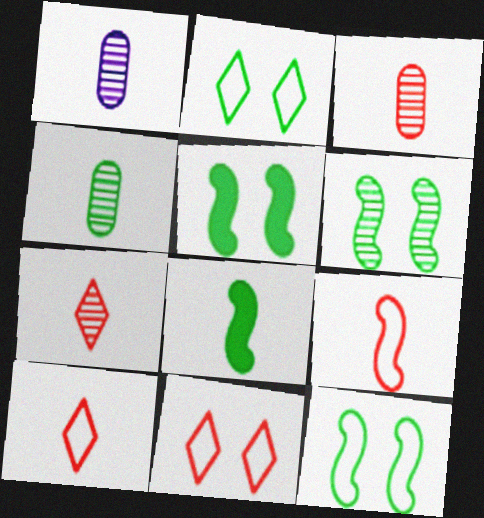[[1, 3, 4], 
[1, 8, 10], 
[5, 6, 12]]